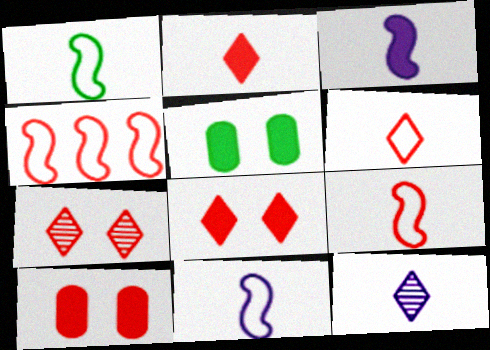[[1, 9, 11], 
[4, 5, 12]]